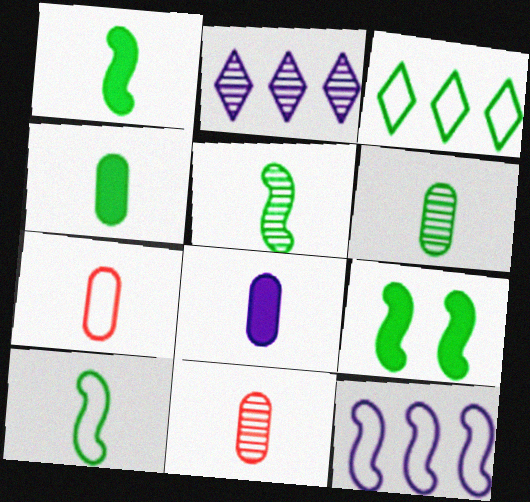[[1, 5, 10], 
[2, 7, 9], 
[3, 6, 9], 
[6, 7, 8]]